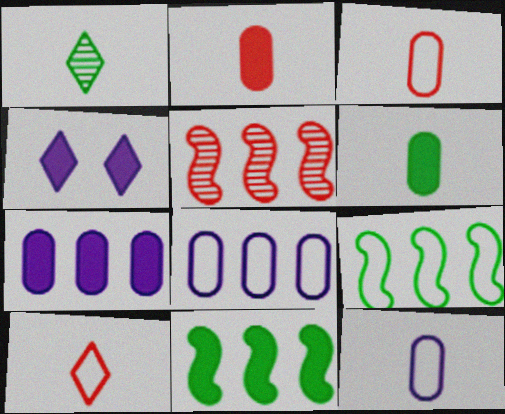[[2, 4, 11]]